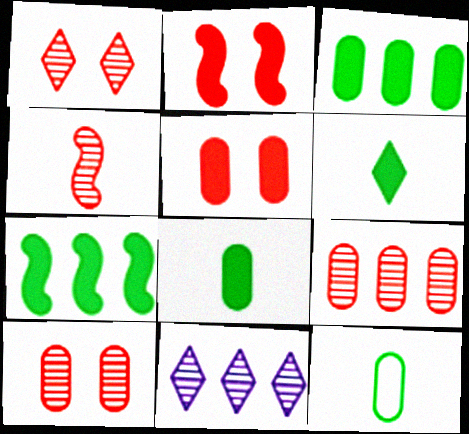[[1, 4, 9], 
[2, 11, 12]]